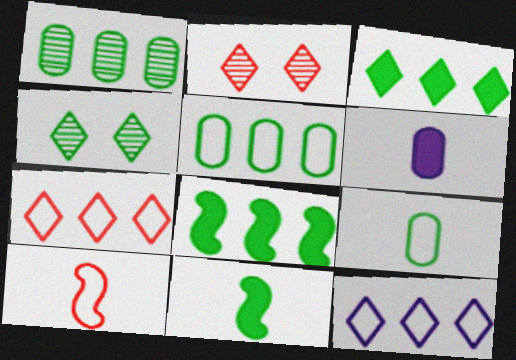[[4, 5, 11], 
[4, 8, 9]]